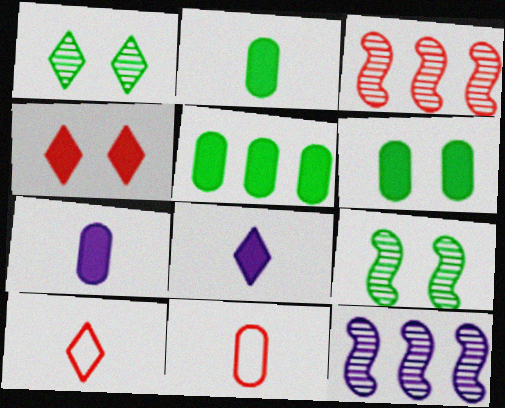[[2, 5, 6], 
[3, 4, 11], 
[6, 10, 12]]